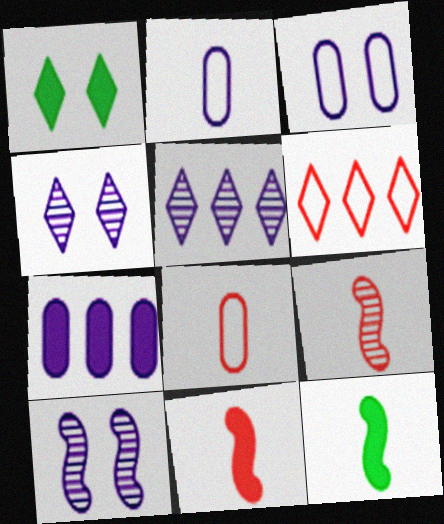[[1, 7, 11]]